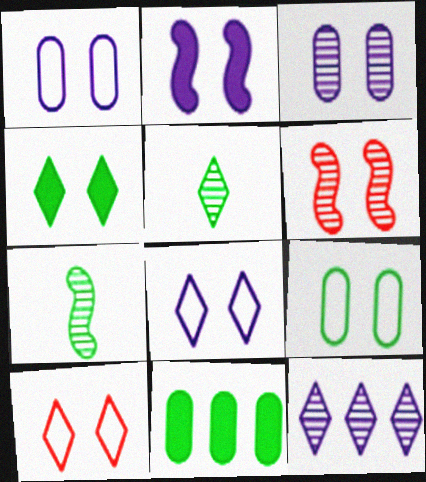[[1, 4, 6], 
[2, 3, 8]]